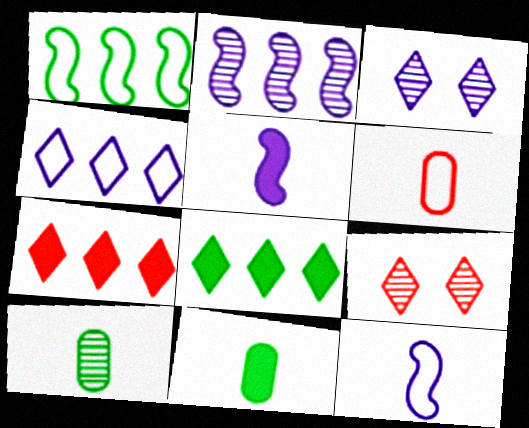[[2, 9, 10]]